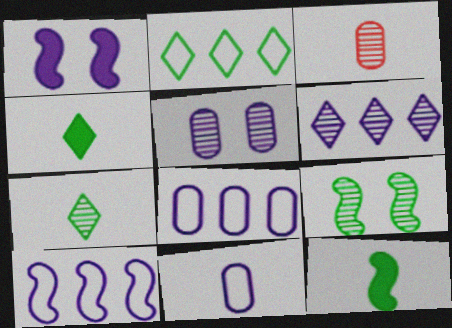[[1, 2, 3], 
[1, 6, 11], 
[3, 6, 9]]